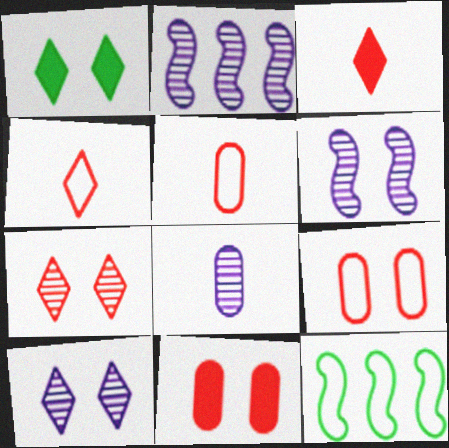[[1, 2, 5], 
[1, 6, 9], 
[2, 8, 10]]